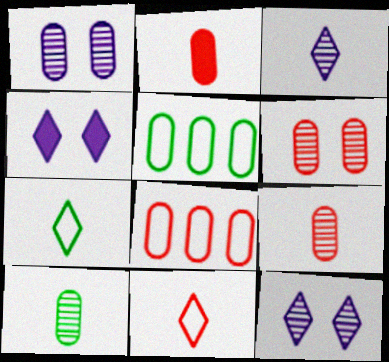[[1, 2, 5], 
[2, 6, 8]]